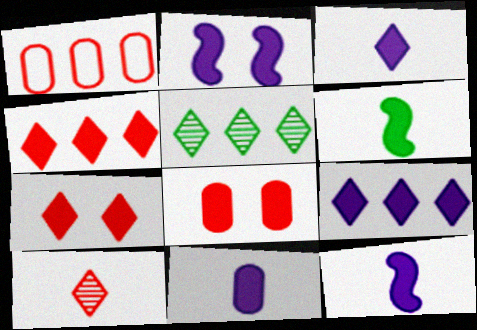[[2, 9, 11], 
[3, 11, 12], 
[6, 8, 9]]